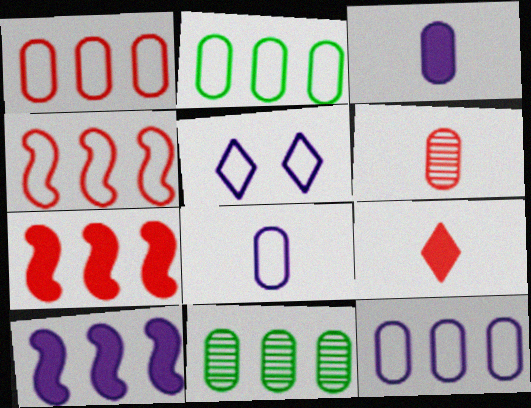[[1, 2, 12]]